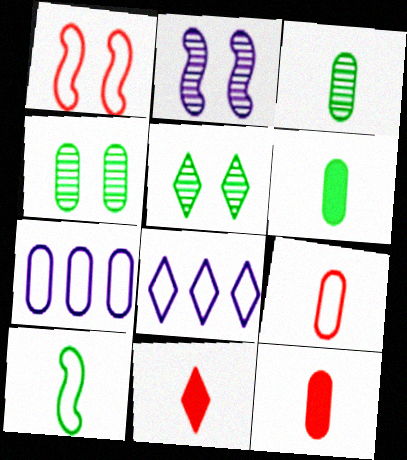[[4, 7, 12], 
[5, 8, 11]]